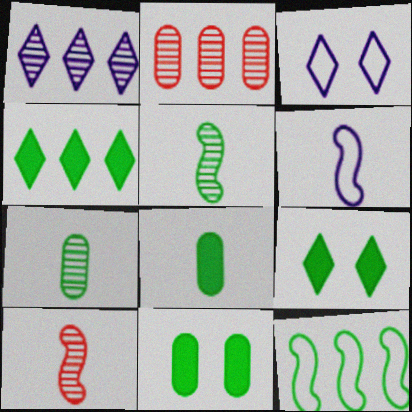[[2, 6, 9], 
[7, 9, 12]]